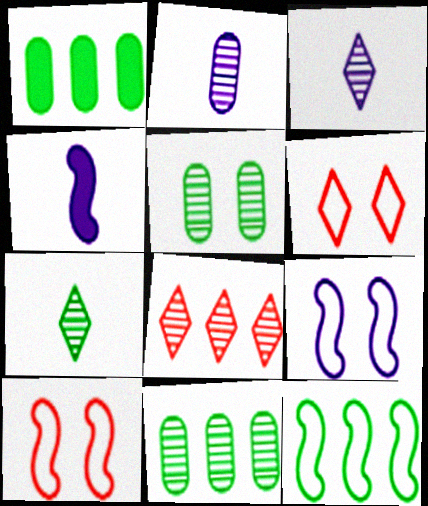[[1, 3, 10], 
[4, 6, 11]]